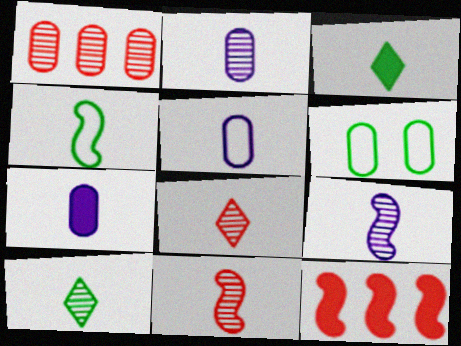[[1, 6, 7], 
[2, 5, 7], 
[2, 10, 11], 
[3, 5, 11], 
[4, 7, 8]]